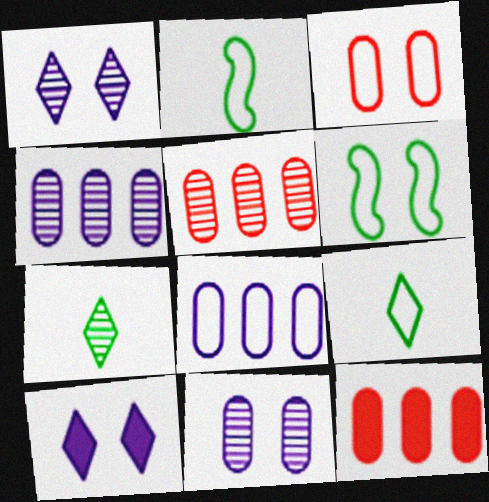[[1, 2, 12], 
[2, 5, 10]]